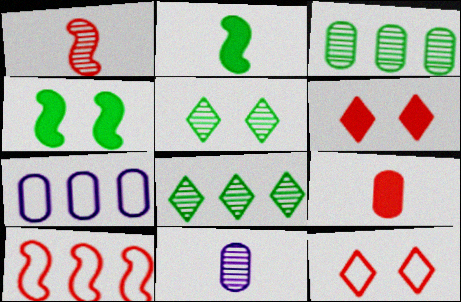[]